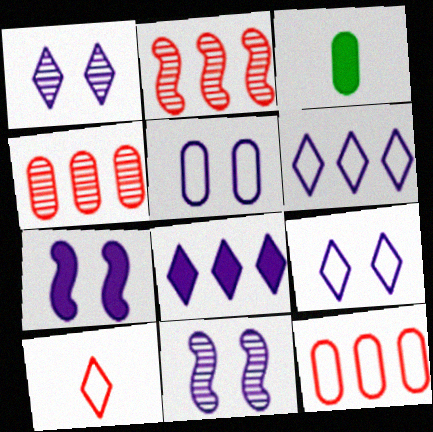[[1, 5, 7], 
[2, 3, 9], 
[3, 4, 5]]